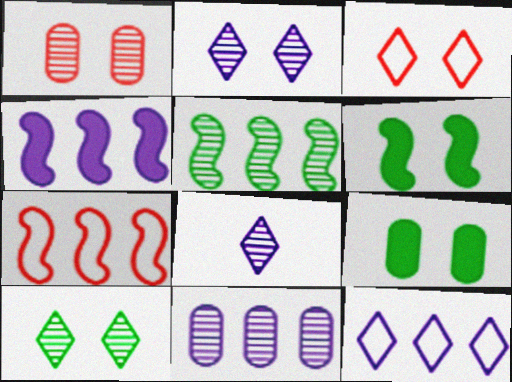[[1, 5, 8], 
[4, 5, 7], 
[4, 11, 12], 
[7, 8, 9]]